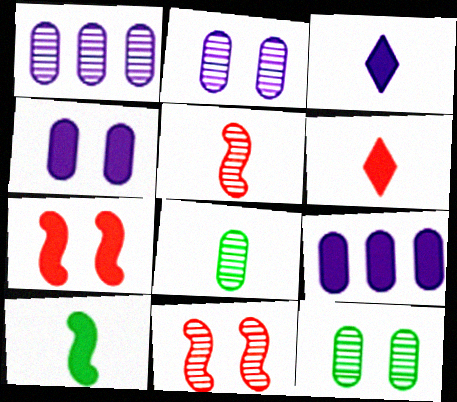[]